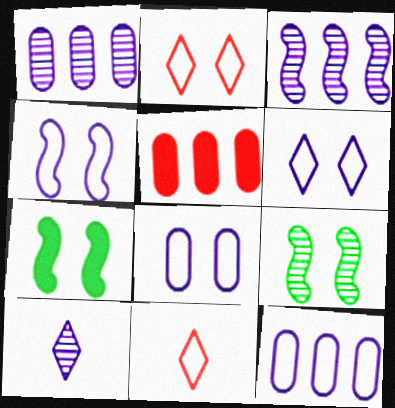[[1, 7, 11], 
[4, 6, 8]]